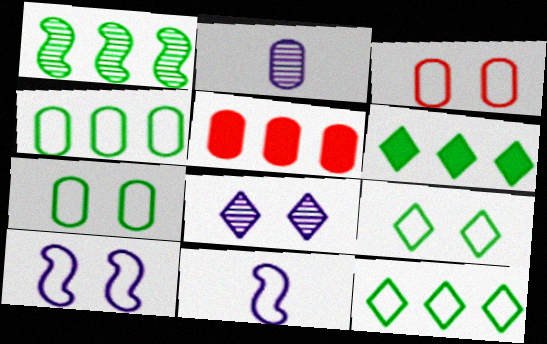[[1, 4, 6], 
[2, 5, 7], 
[3, 9, 10], 
[3, 11, 12]]